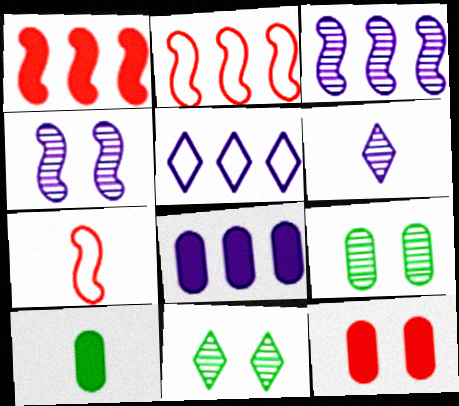[[3, 5, 8], 
[6, 7, 10], 
[7, 8, 11], 
[8, 10, 12]]